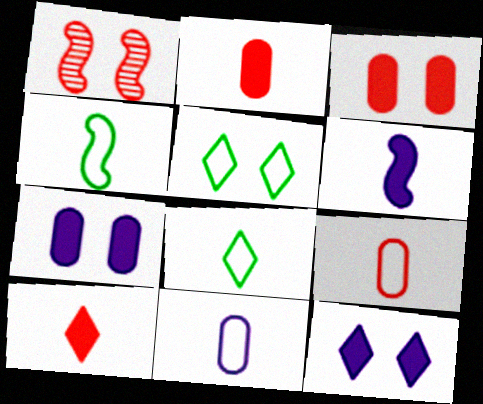[[1, 5, 7]]